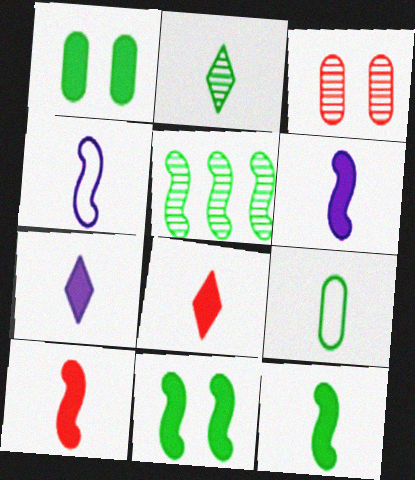[[2, 9, 12], 
[6, 10, 12]]